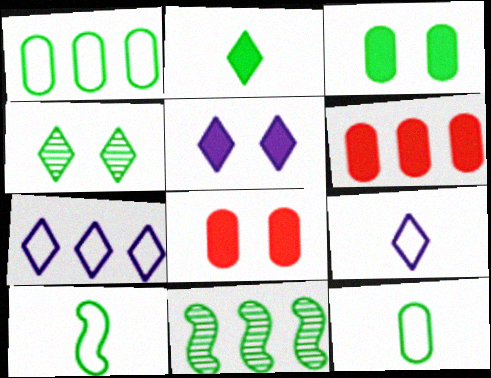[[6, 7, 11], 
[8, 9, 11]]